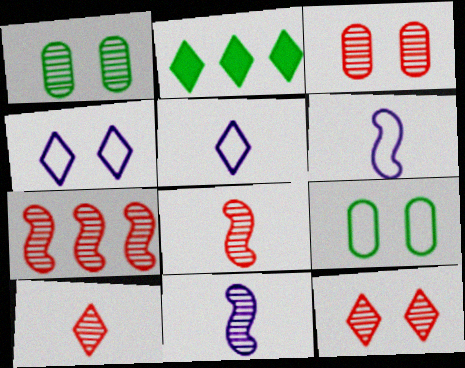[[2, 3, 6], 
[2, 4, 10], 
[2, 5, 12], 
[3, 7, 10]]